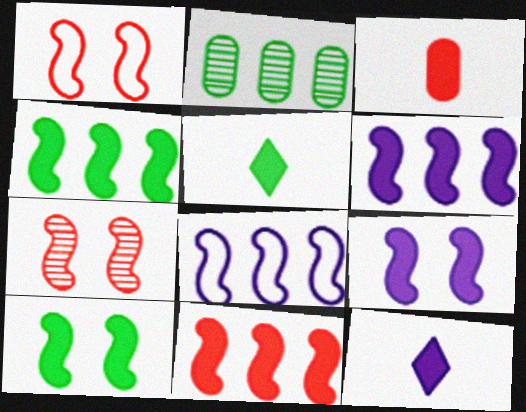[[1, 2, 12], 
[4, 6, 11]]